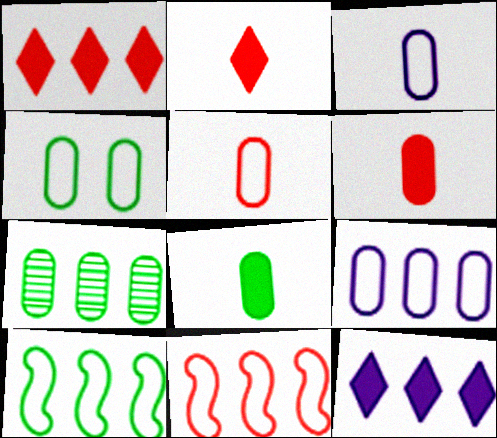[[4, 5, 9], 
[4, 7, 8], 
[7, 11, 12]]